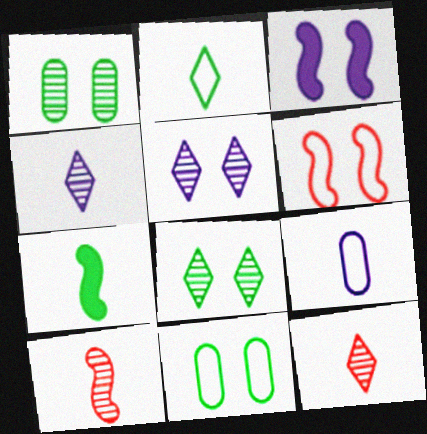[[7, 9, 12]]